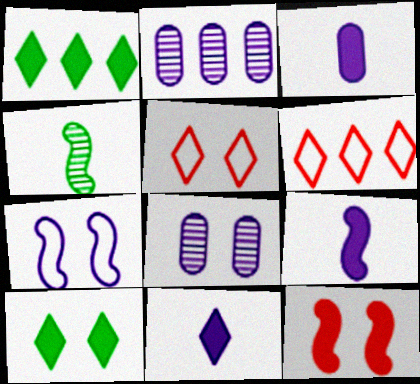[[1, 3, 12], 
[2, 7, 11], 
[3, 9, 11]]